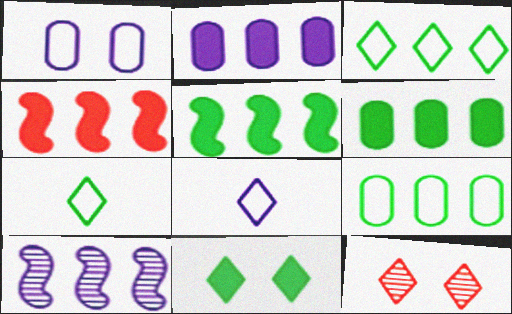[]